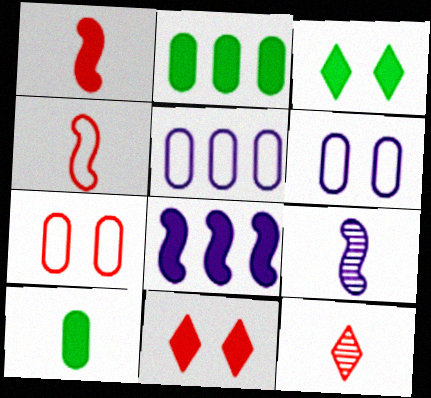[[8, 10, 11]]